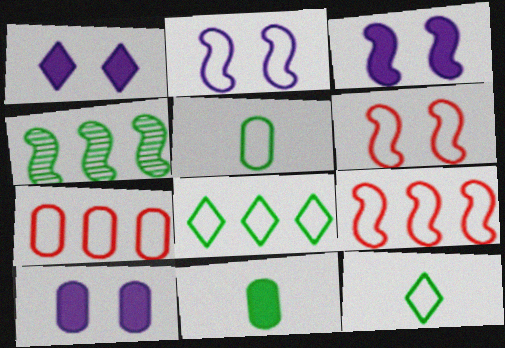[[1, 3, 10], 
[2, 7, 12]]